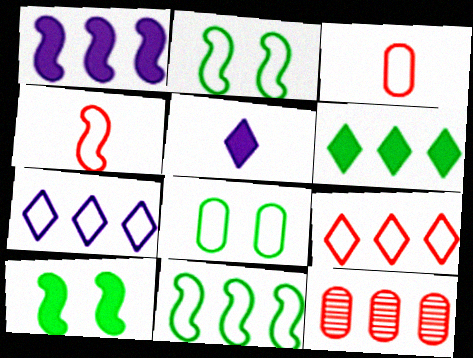[[2, 3, 7], 
[2, 5, 12], 
[4, 7, 8]]